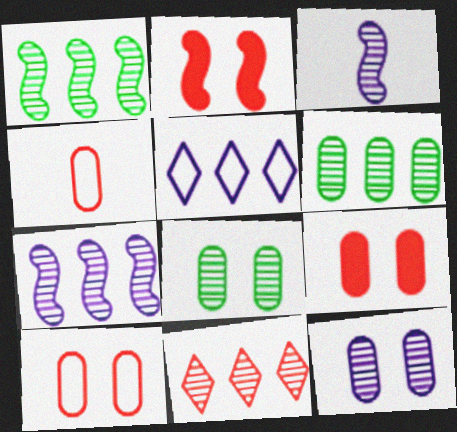[[2, 4, 11], 
[3, 8, 11], 
[6, 7, 11]]